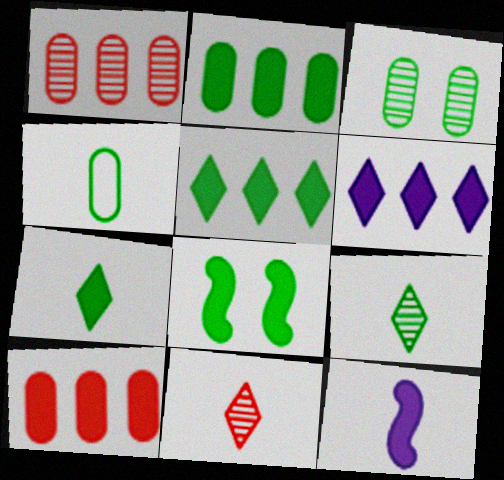[[2, 3, 4], 
[2, 7, 8], 
[4, 11, 12]]